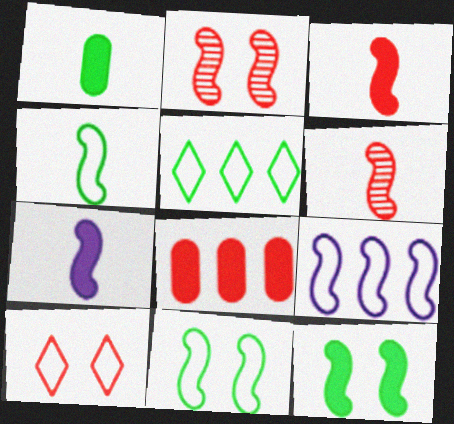[[4, 6, 7], 
[6, 8, 10], 
[6, 9, 12]]